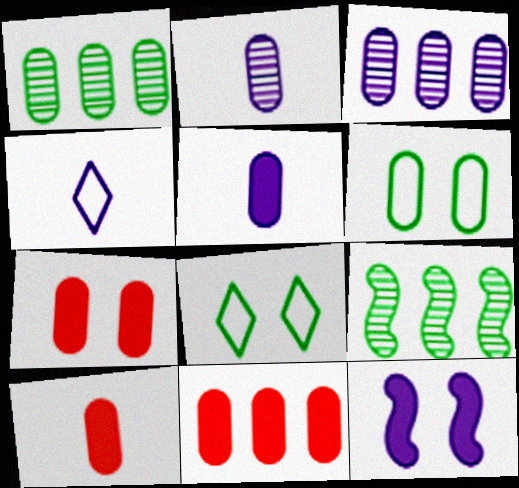[[2, 6, 11], 
[3, 4, 12], 
[3, 6, 10], 
[4, 7, 9], 
[7, 10, 11]]